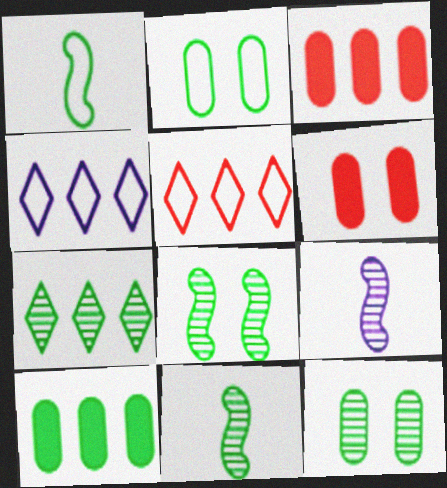[[4, 6, 11], 
[7, 11, 12]]